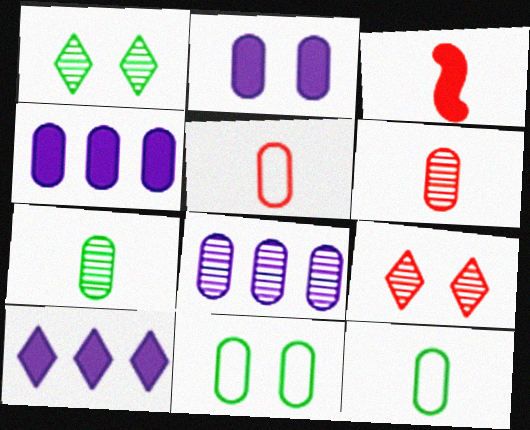[[4, 6, 11]]